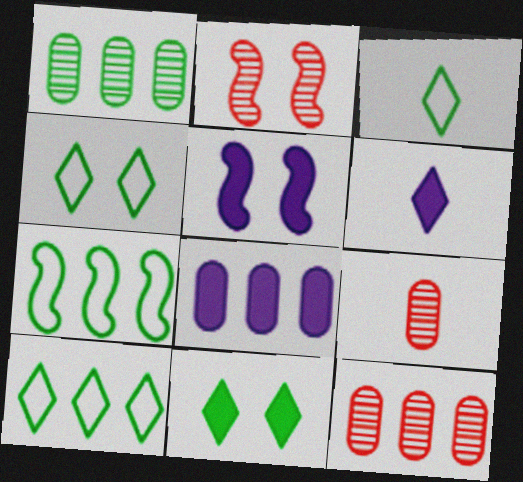[[2, 3, 8], 
[3, 4, 10], 
[3, 5, 12], 
[5, 6, 8], 
[5, 9, 10]]